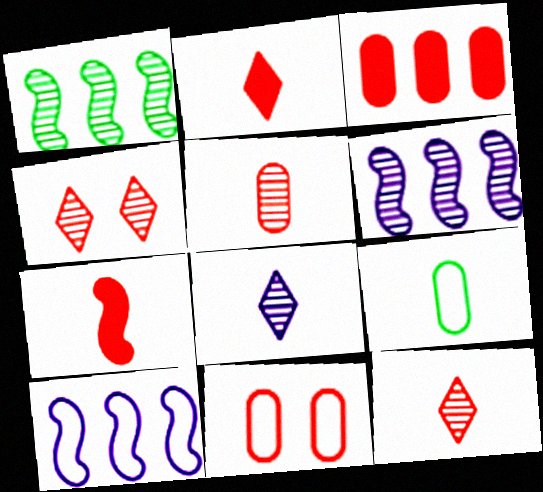[[3, 5, 11], 
[7, 8, 9]]